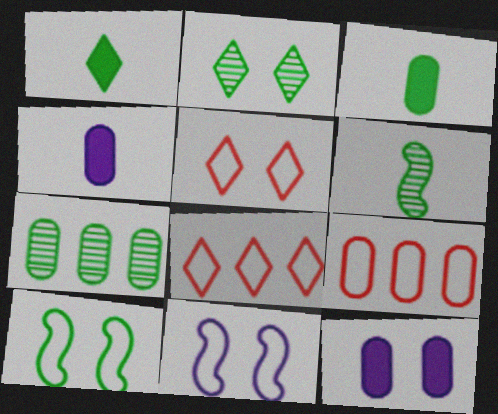[[1, 7, 10], 
[2, 6, 7], 
[6, 8, 12]]